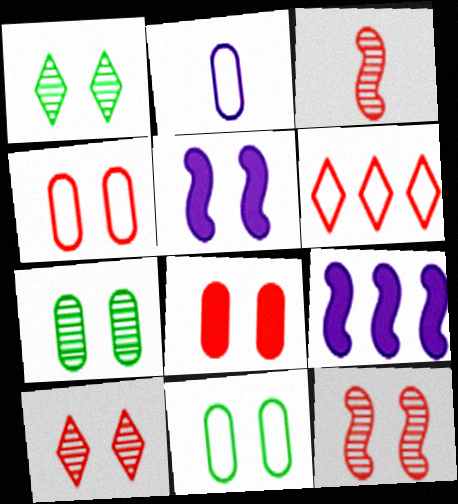[[1, 4, 5], 
[3, 6, 8], 
[5, 10, 11]]